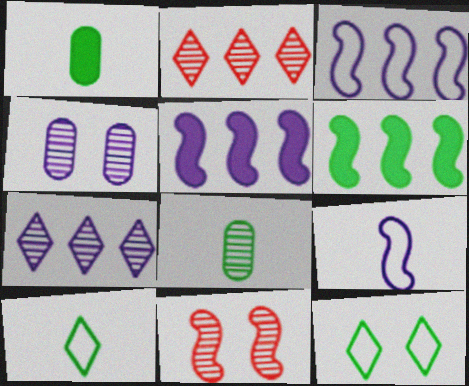[[6, 8, 12], 
[6, 9, 11], 
[7, 8, 11]]